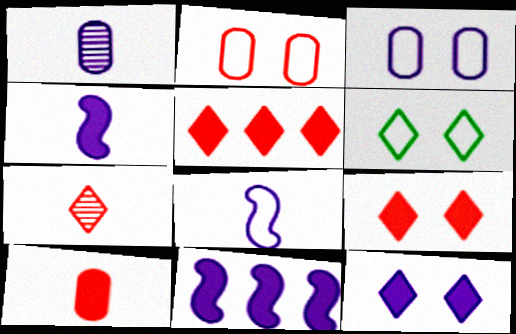[]